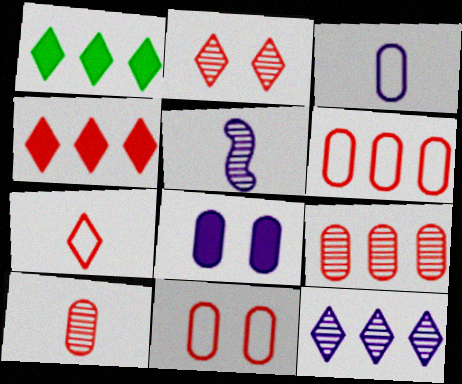[[1, 5, 11], 
[2, 4, 7]]